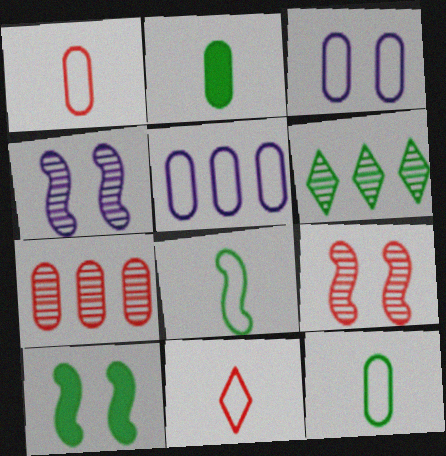[[2, 3, 7], 
[6, 10, 12]]